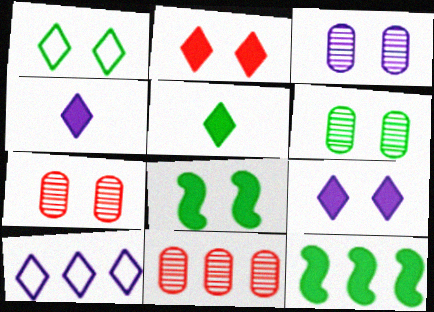[[1, 6, 8], 
[3, 6, 7], 
[10, 11, 12]]